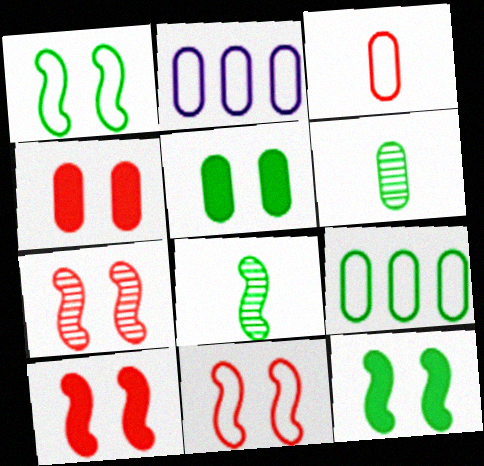[[2, 4, 6], 
[5, 6, 9], 
[7, 10, 11]]